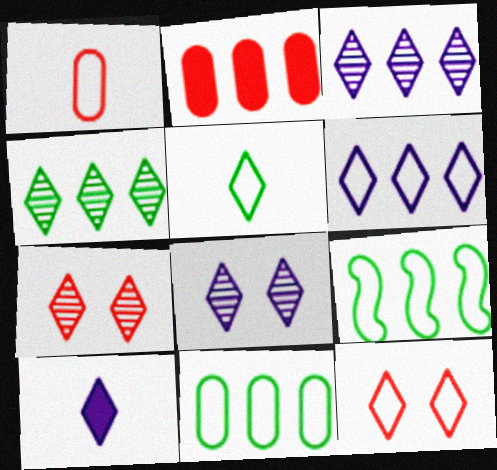[[2, 3, 9], 
[4, 10, 12], 
[5, 6, 12], 
[6, 8, 10]]